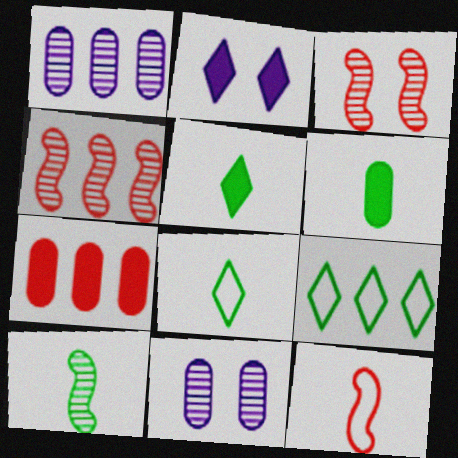[[6, 8, 10]]